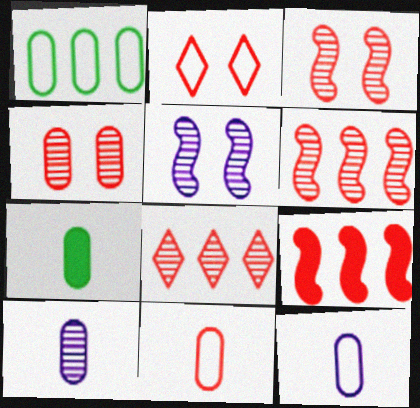[[7, 10, 11]]